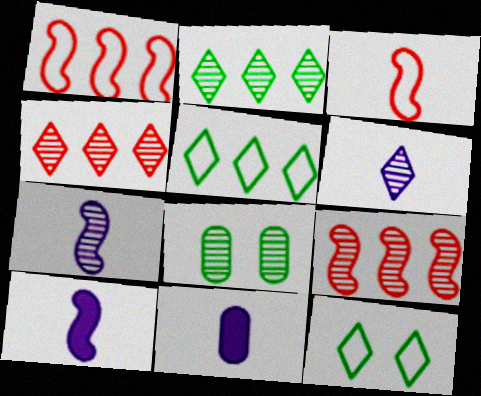[[4, 7, 8], 
[6, 8, 9], 
[9, 11, 12]]